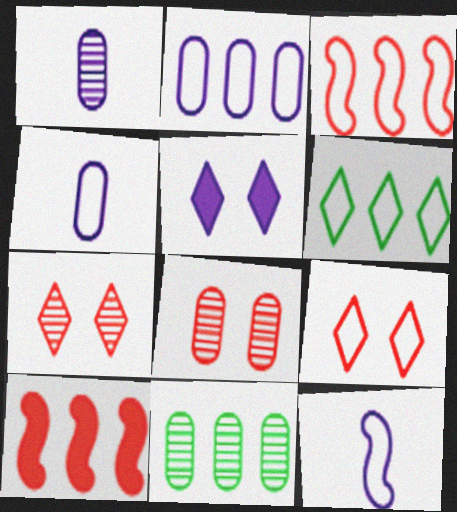[[1, 8, 11], 
[2, 3, 6]]